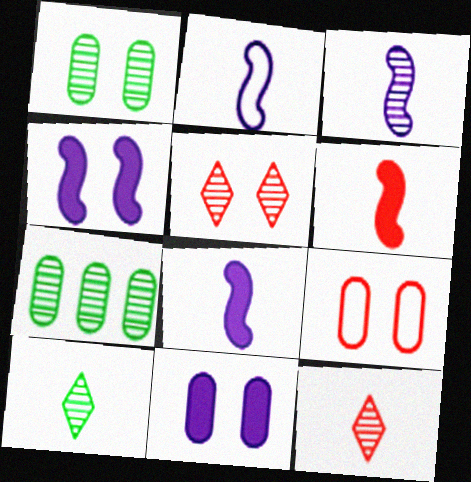[[1, 9, 11], 
[2, 3, 8], 
[3, 5, 7]]